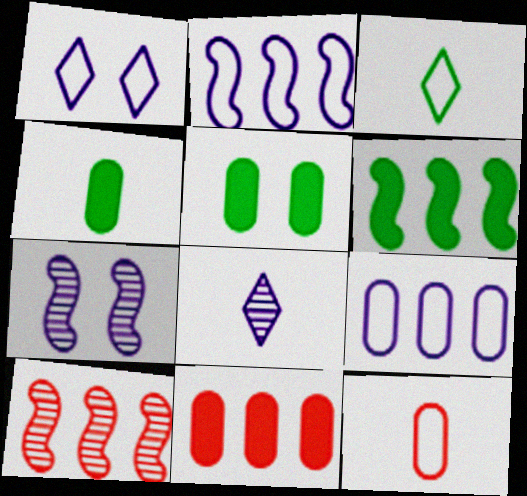[[1, 4, 10], 
[2, 6, 10], 
[3, 7, 11]]